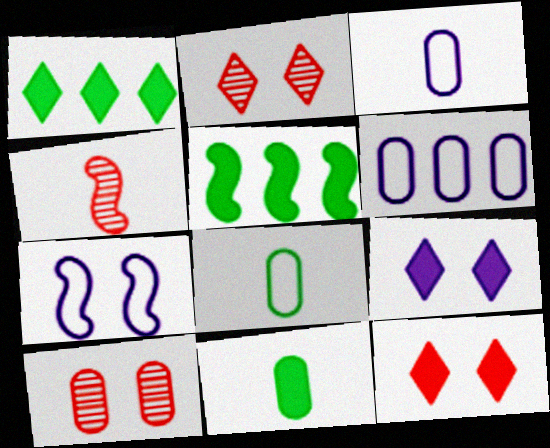[[2, 3, 5], 
[4, 5, 7], 
[6, 10, 11]]